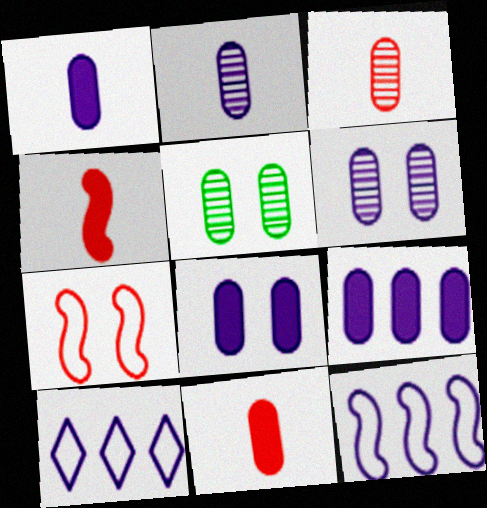[[1, 8, 9], 
[4, 5, 10]]